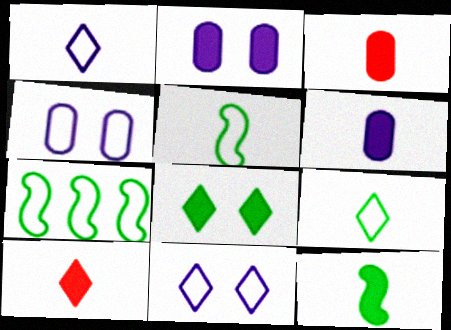[[6, 10, 12]]